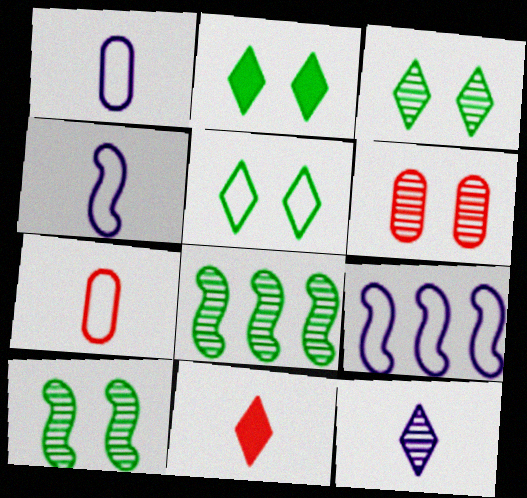[[2, 3, 5], 
[5, 7, 9], 
[6, 8, 12]]